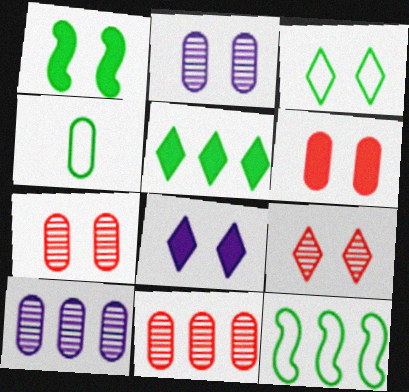[[1, 6, 8], 
[3, 4, 12], 
[3, 8, 9], 
[4, 6, 10]]